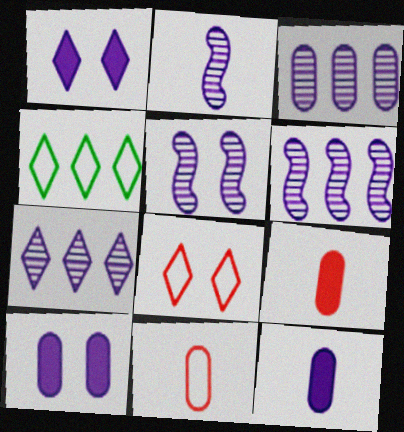[[2, 5, 6], 
[3, 6, 7], 
[4, 5, 9]]